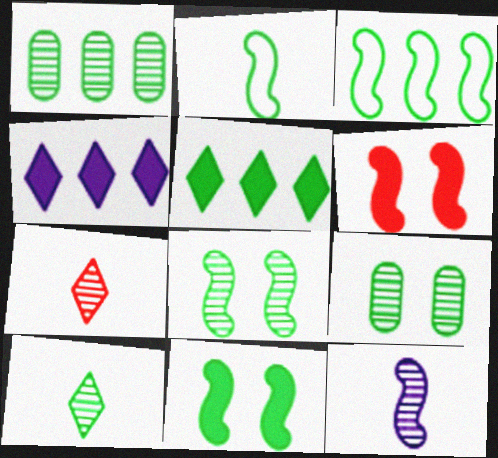[[1, 3, 5], 
[1, 8, 10], 
[2, 5, 9], 
[3, 6, 12]]